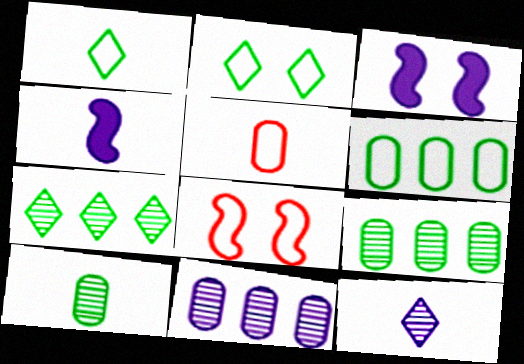[[3, 5, 7]]